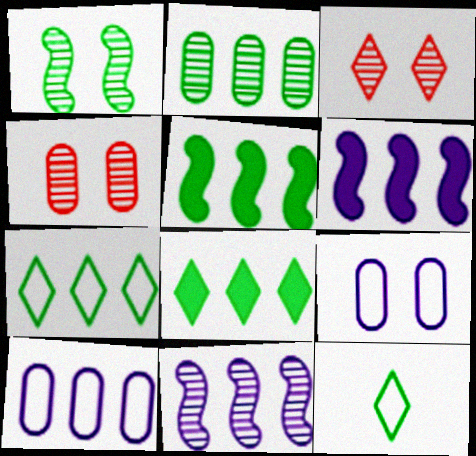[[2, 5, 7], 
[4, 6, 12]]